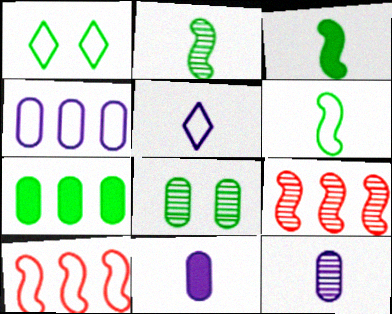[[1, 2, 7], 
[1, 9, 11], 
[2, 3, 6]]